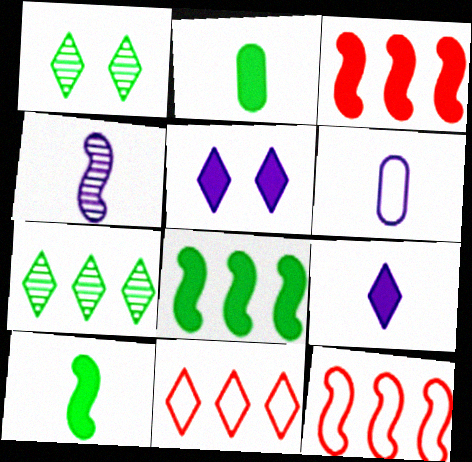[[1, 3, 6], 
[1, 9, 11], 
[2, 3, 5], 
[4, 6, 9]]